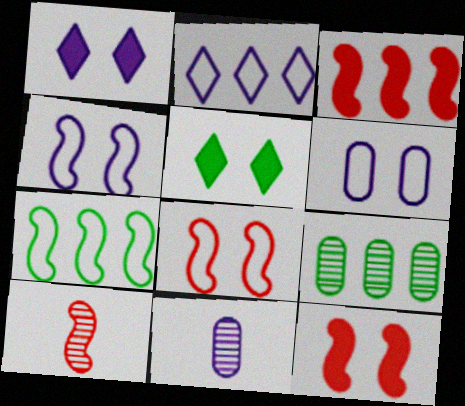[[2, 3, 9], 
[3, 8, 10]]